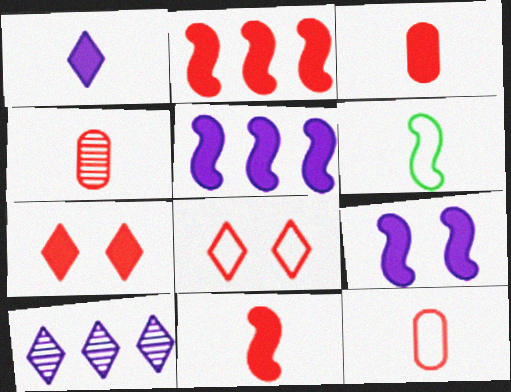[[1, 4, 6], 
[2, 3, 7], 
[2, 4, 8], 
[3, 4, 12]]